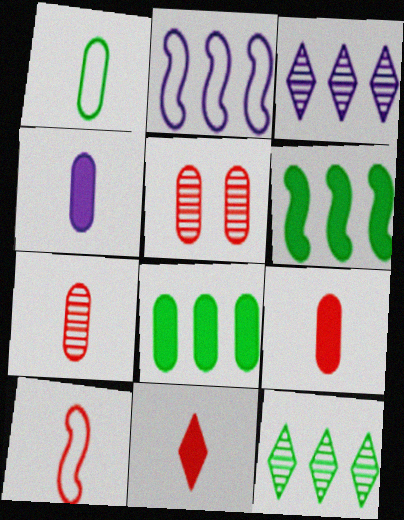[[1, 4, 7], 
[7, 10, 11]]